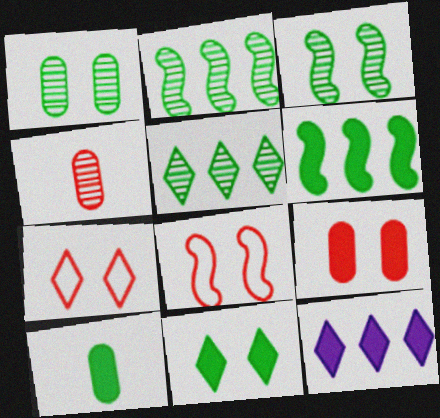[[6, 10, 11]]